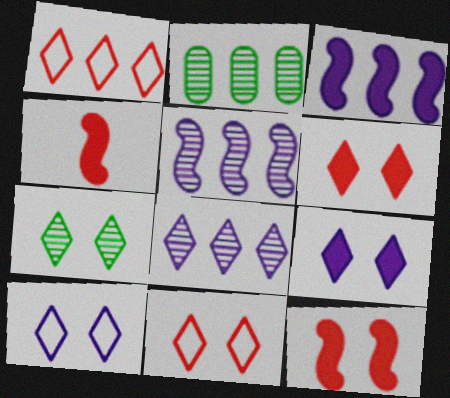[[1, 2, 3], 
[2, 4, 10], 
[6, 7, 10], 
[7, 9, 11]]